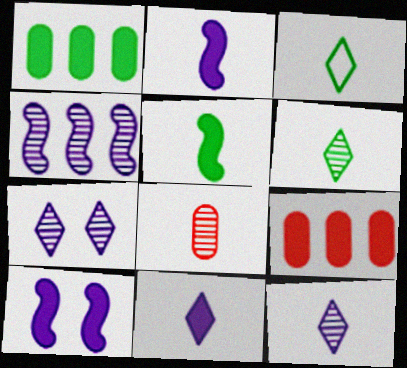[[2, 3, 8]]